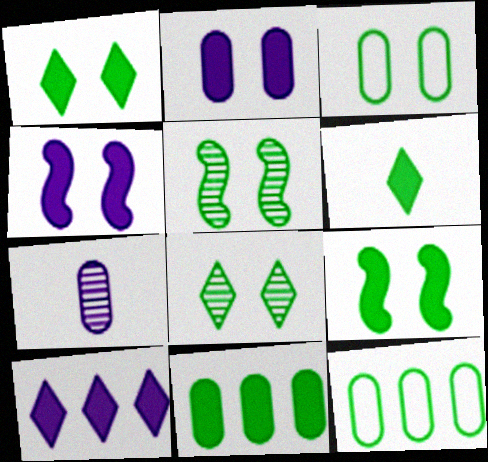[[1, 3, 5], 
[3, 8, 9], 
[5, 6, 12], 
[6, 9, 11]]